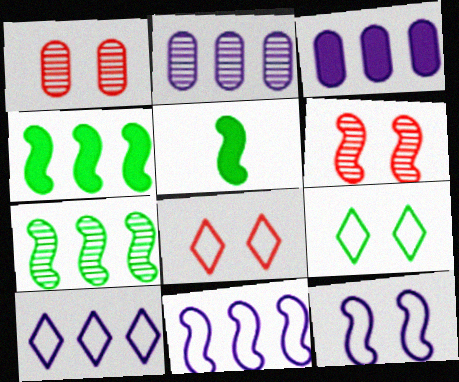[[1, 5, 10], 
[2, 5, 8], 
[5, 6, 11]]